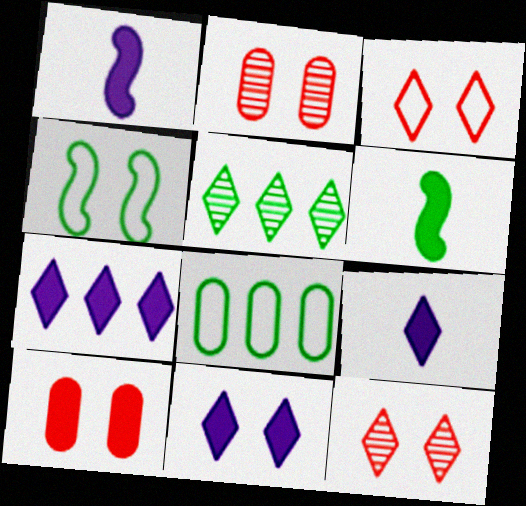[[1, 8, 12], 
[2, 4, 11], 
[3, 5, 9], 
[6, 7, 10], 
[7, 9, 11]]